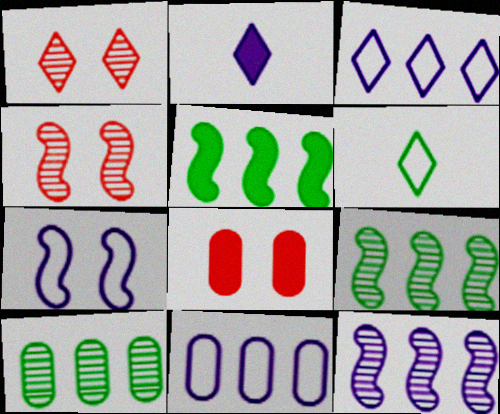[[2, 5, 8], 
[6, 8, 12]]